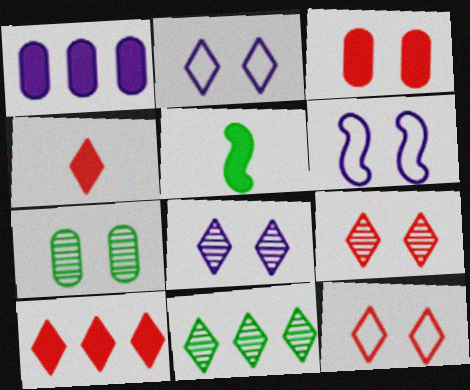[[2, 4, 11]]